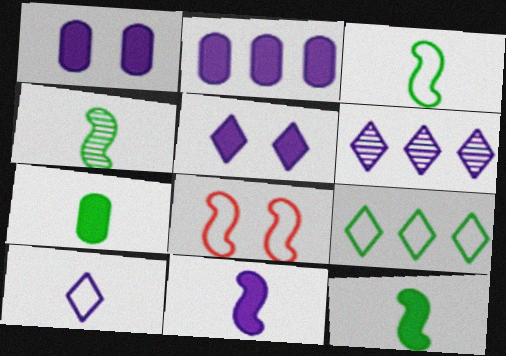[[2, 5, 11], 
[3, 4, 12], 
[5, 6, 10], 
[6, 7, 8]]